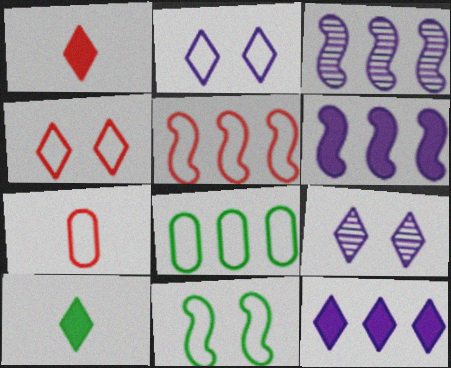[[4, 5, 7]]